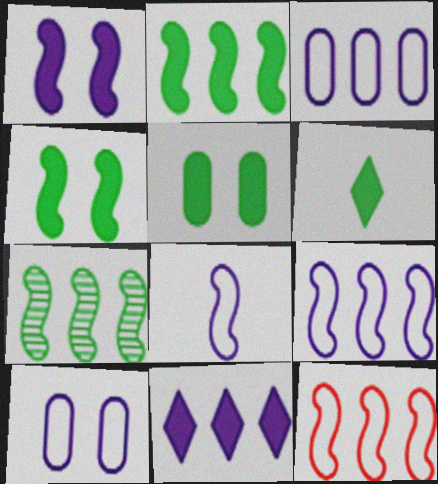[[2, 5, 6]]